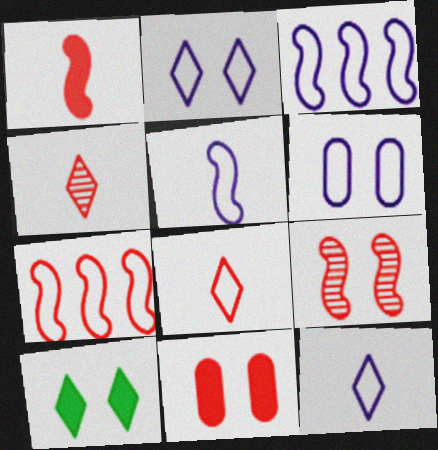[[1, 7, 9], 
[3, 6, 12], 
[4, 7, 11], 
[6, 9, 10]]